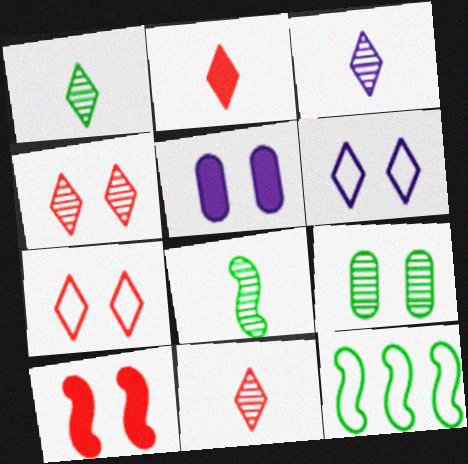[[1, 3, 11], 
[5, 11, 12], 
[6, 9, 10]]